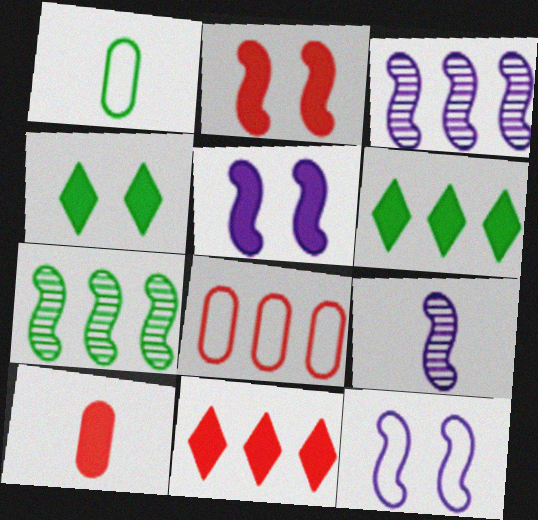[[1, 4, 7], 
[2, 10, 11], 
[3, 6, 8], 
[4, 8, 9], 
[5, 6, 10]]